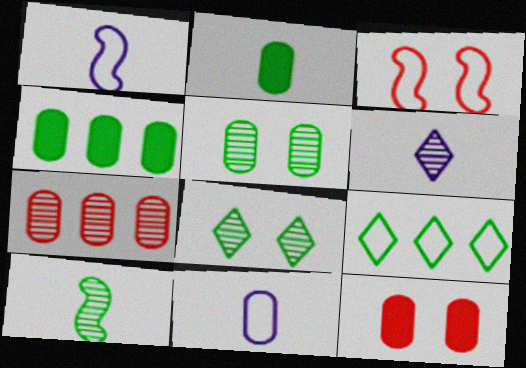[[3, 4, 6], 
[3, 9, 11]]